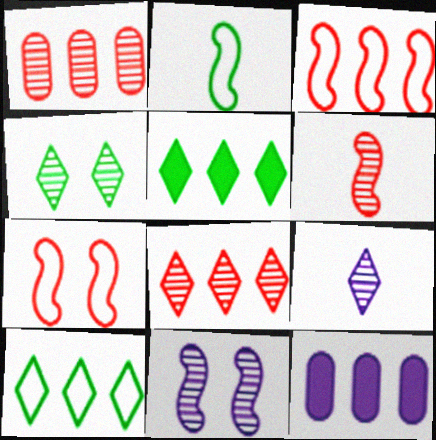[[4, 8, 9]]